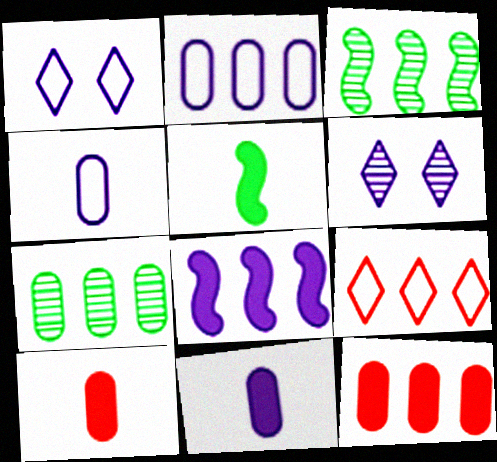[[1, 3, 10], 
[2, 7, 12], 
[4, 6, 8], 
[7, 8, 9]]